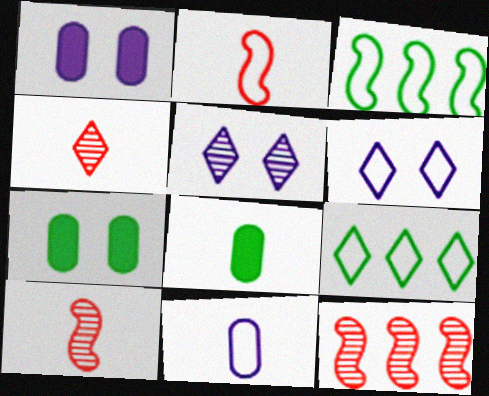[[1, 3, 4], 
[1, 9, 10], 
[6, 8, 12]]